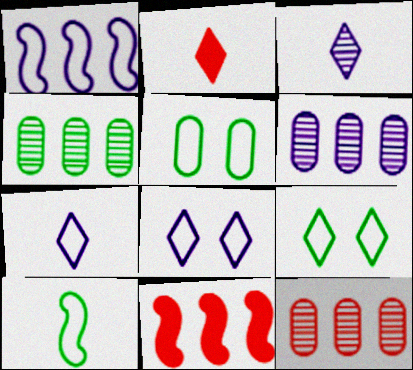[[3, 5, 11], 
[4, 6, 12]]